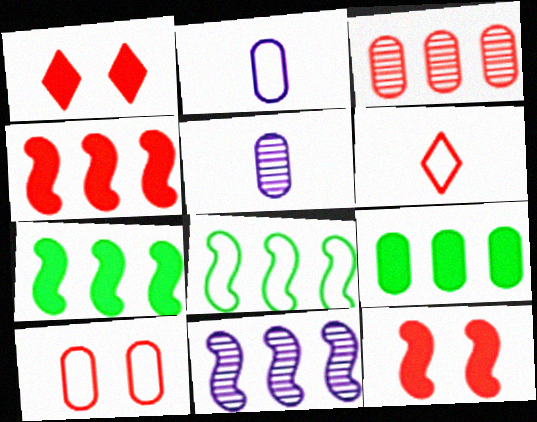[[1, 5, 8], 
[3, 6, 12], 
[4, 8, 11], 
[5, 9, 10]]